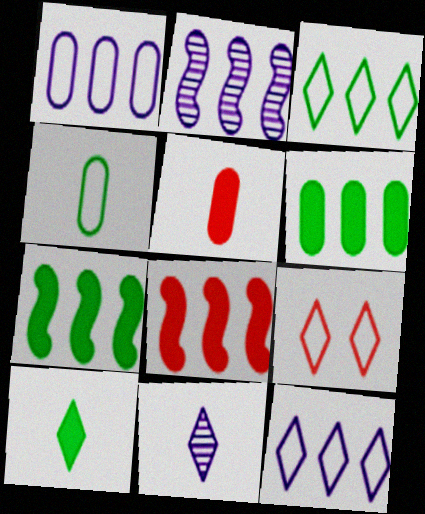[]